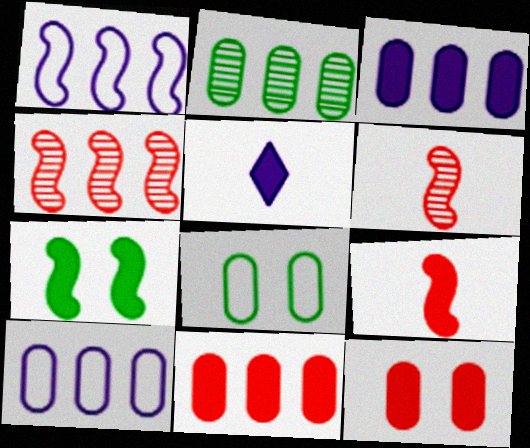[[1, 6, 7], 
[2, 10, 11], 
[4, 5, 8], 
[5, 7, 11]]